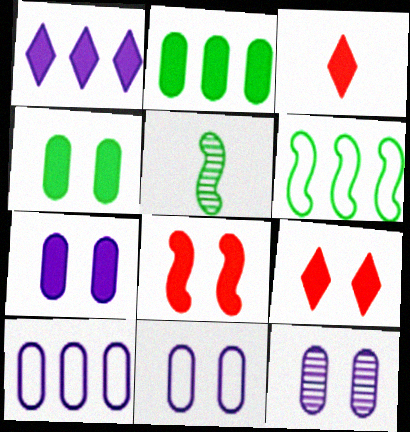[[3, 6, 12], 
[5, 9, 10], 
[7, 11, 12]]